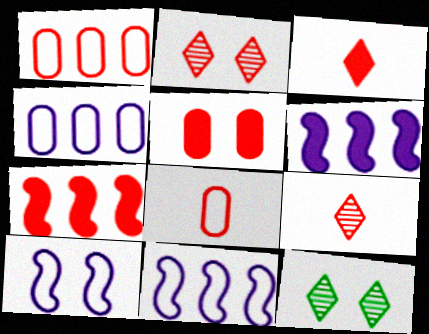[[2, 7, 8], 
[3, 5, 7], 
[5, 10, 12], 
[6, 8, 12]]